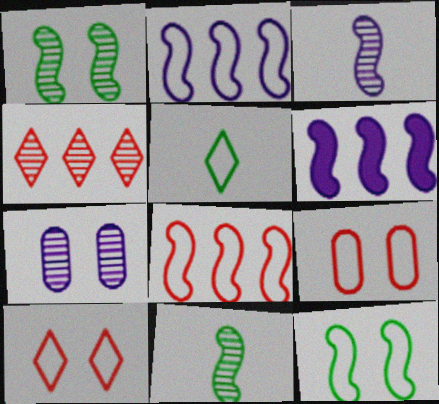[[2, 5, 9], 
[4, 7, 11]]